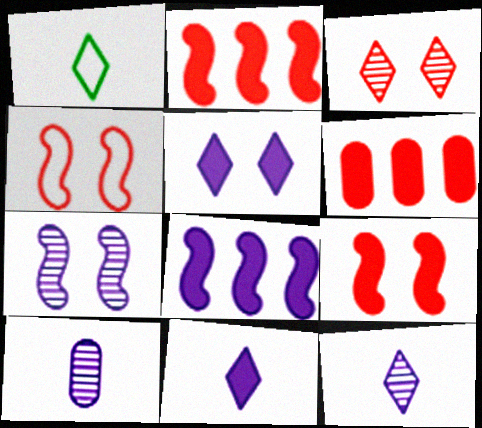[[1, 6, 7]]